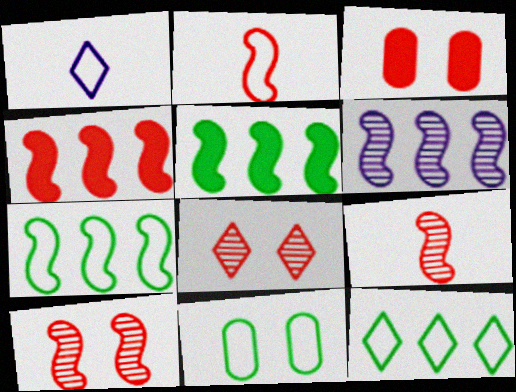[[2, 4, 10], 
[4, 6, 7]]